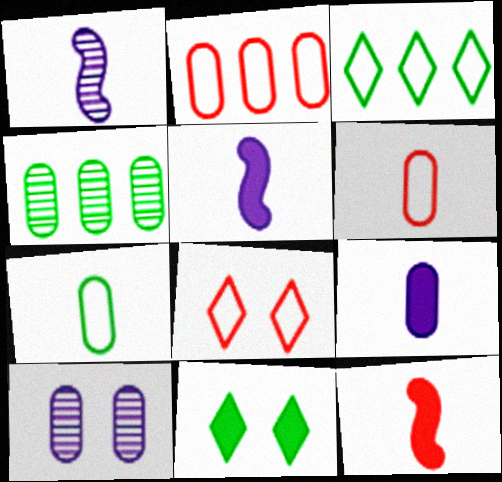[[1, 2, 11], 
[3, 10, 12], 
[4, 5, 8]]